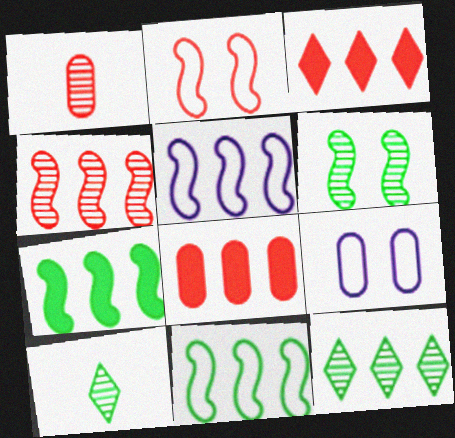[[1, 2, 3], 
[4, 5, 7], 
[5, 8, 12]]